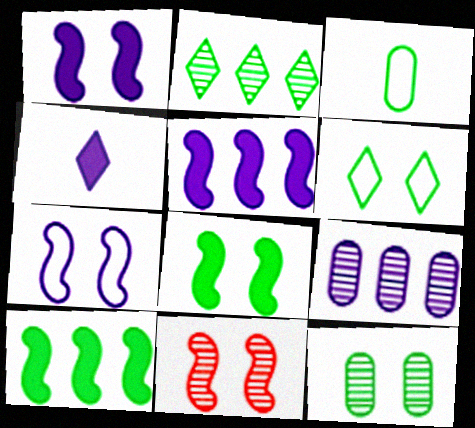[[2, 3, 8], 
[4, 7, 9], 
[6, 8, 12], 
[7, 8, 11]]